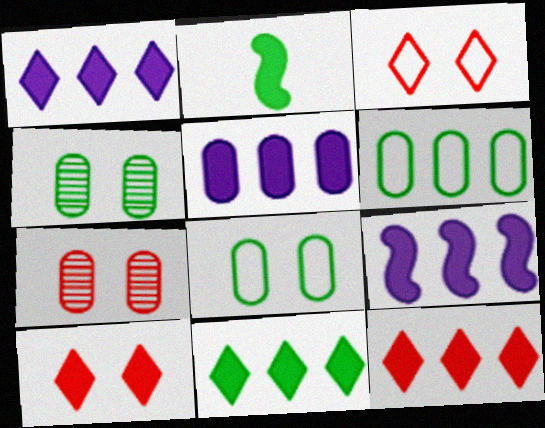[[1, 5, 9], 
[1, 11, 12], 
[2, 5, 10]]